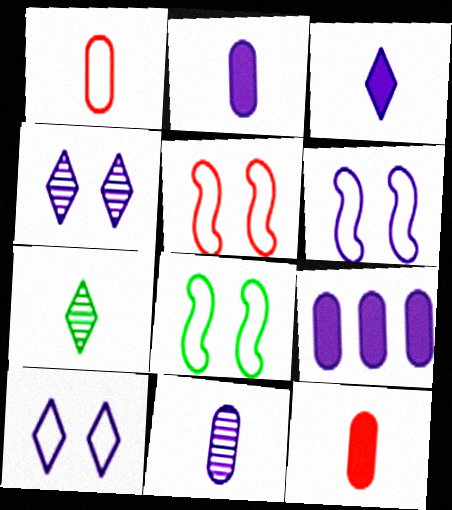[[5, 6, 8], 
[5, 7, 9]]